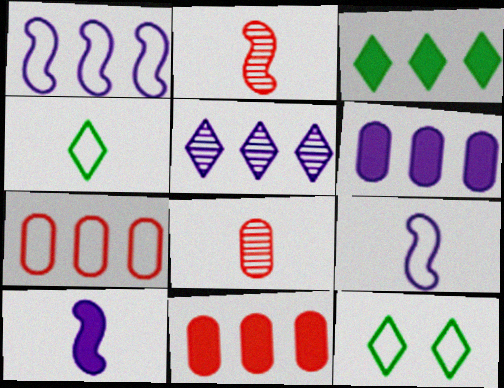[[1, 5, 6], 
[2, 6, 12], 
[4, 8, 10], 
[7, 9, 12]]